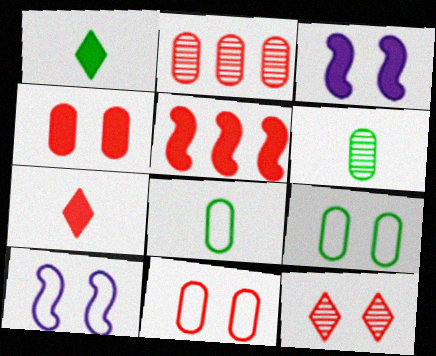[[1, 2, 10], 
[3, 9, 12], 
[4, 5, 7]]